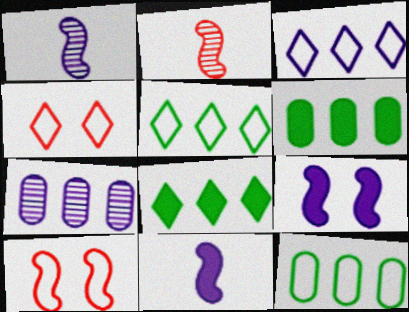[[1, 4, 6]]